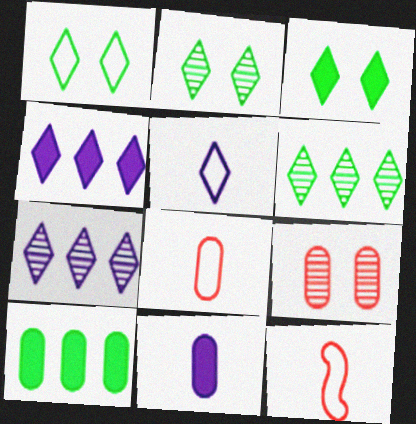[[1, 2, 3]]